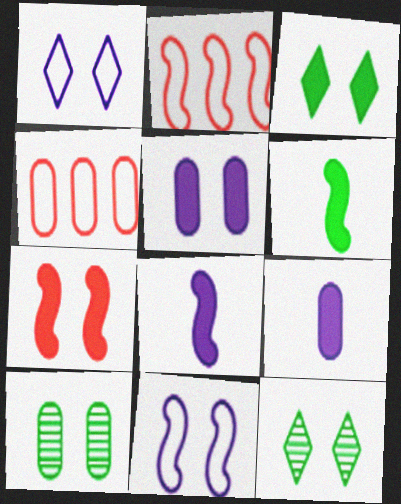[[1, 7, 10], 
[2, 9, 12], 
[3, 5, 7], 
[4, 8, 12], 
[4, 9, 10]]